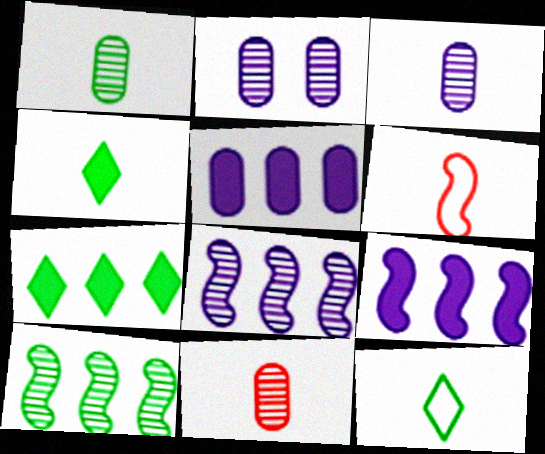[[1, 3, 11], 
[2, 6, 7], 
[3, 4, 6]]